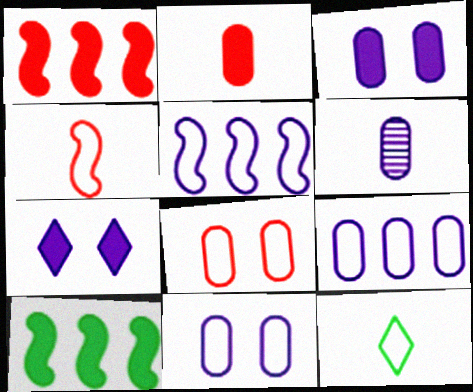[[2, 7, 10], 
[3, 6, 9], 
[5, 6, 7], 
[5, 8, 12]]